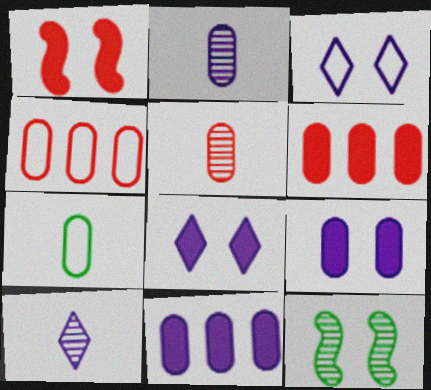[]